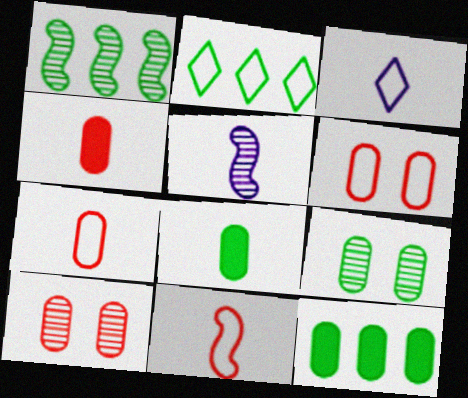[[1, 2, 12]]